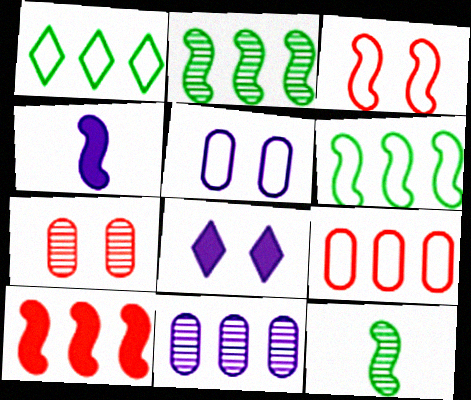[[1, 4, 7], 
[1, 10, 11], 
[2, 3, 4], 
[8, 9, 12]]